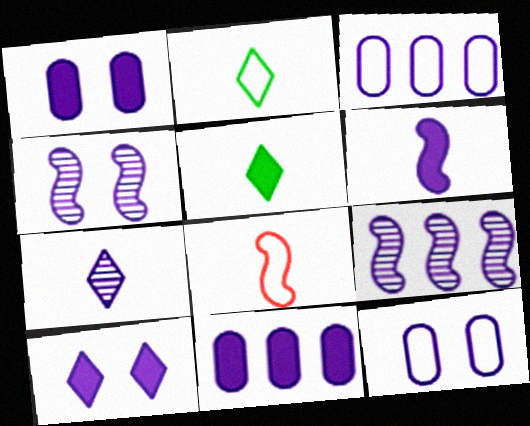[[4, 10, 12], 
[6, 10, 11]]